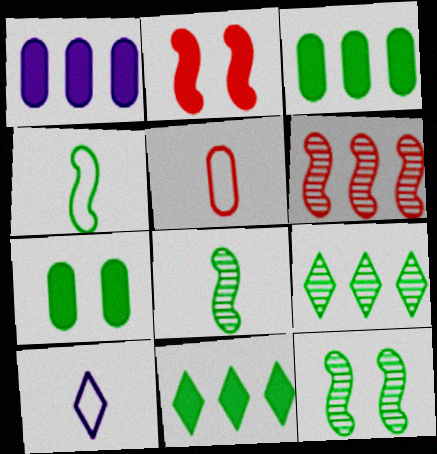[[4, 5, 10], 
[4, 7, 9], 
[6, 7, 10]]